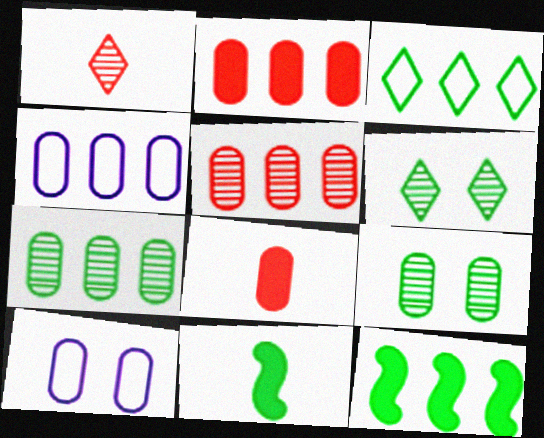[[1, 10, 12], 
[2, 4, 7], 
[3, 7, 12], 
[3, 9, 11], 
[4, 8, 9], 
[7, 8, 10]]